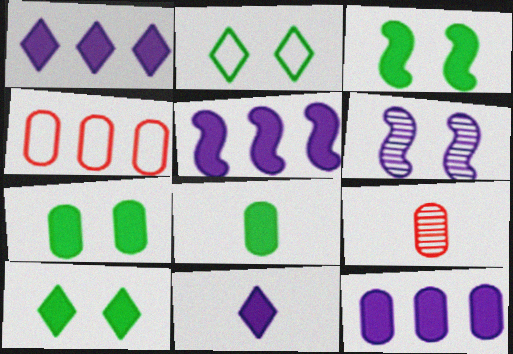[[1, 5, 12], 
[2, 5, 9], 
[3, 7, 10]]